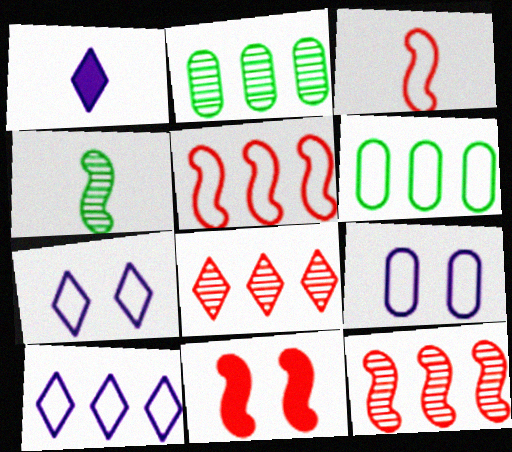[[3, 6, 7], 
[3, 11, 12], 
[5, 6, 10]]